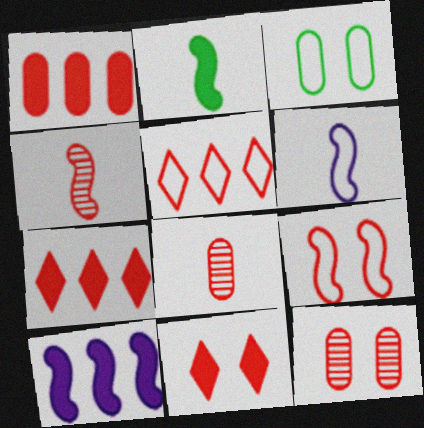[[2, 4, 6], 
[3, 5, 6], 
[7, 8, 9], 
[9, 11, 12]]